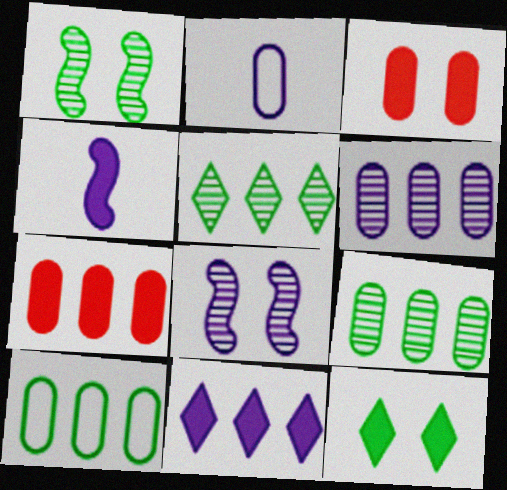[[2, 3, 9], 
[2, 8, 11], 
[4, 7, 12], 
[6, 7, 10]]